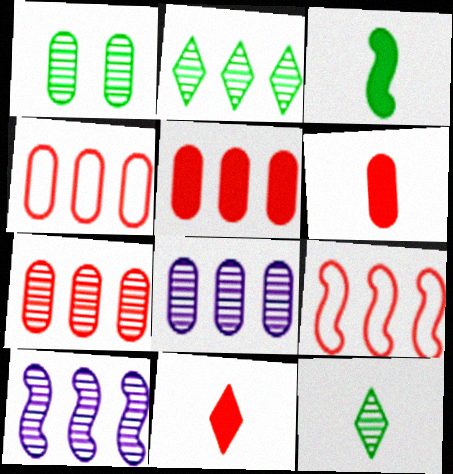[[2, 7, 10], 
[4, 5, 7]]